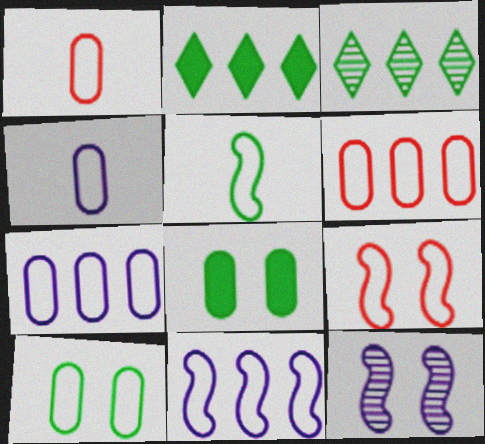[[1, 2, 12], 
[1, 7, 10], 
[3, 5, 8], 
[4, 6, 10], 
[5, 9, 11]]